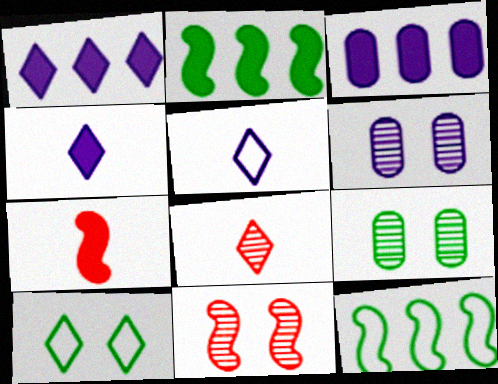[[1, 8, 10]]